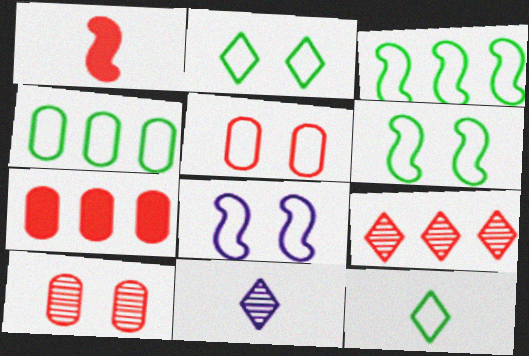[[1, 5, 9], 
[2, 5, 8], 
[4, 6, 12], 
[6, 7, 11]]